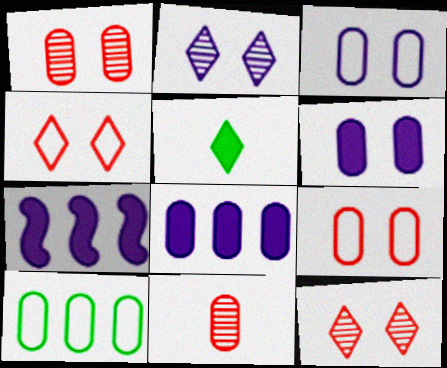[[6, 10, 11]]